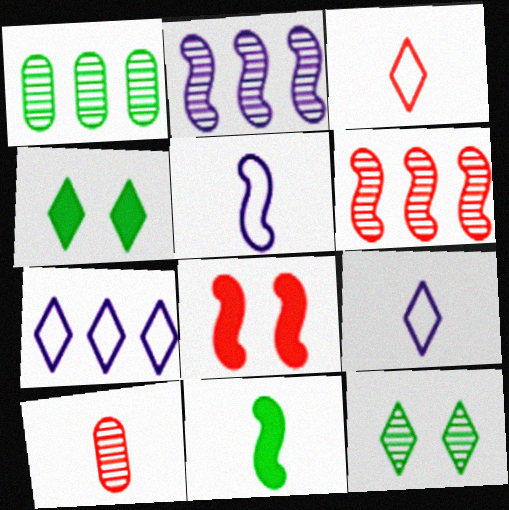[[1, 8, 9], 
[2, 10, 12], 
[9, 10, 11]]